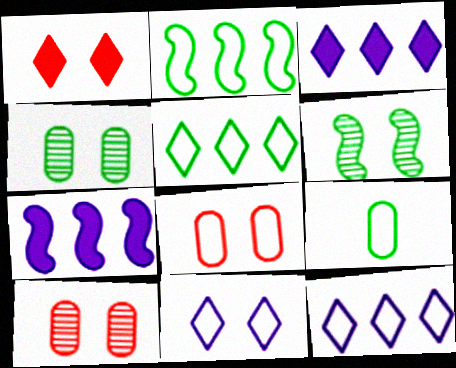[]